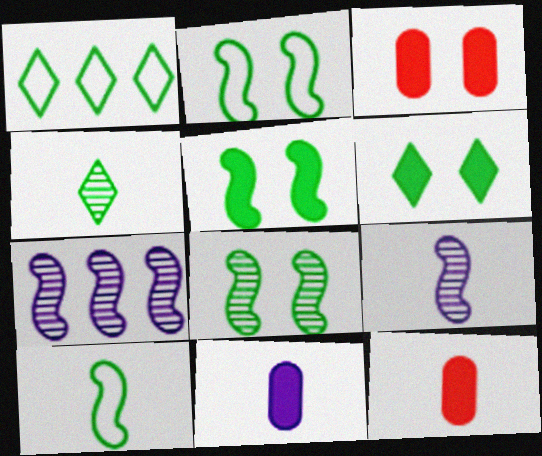[[1, 3, 9], 
[1, 4, 6], 
[2, 5, 8]]